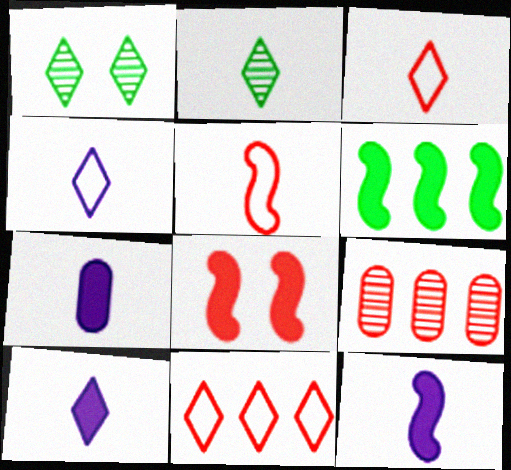[[1, 10, 11], 
[2, 3, 10], 
[2, 5, 7], 
[3, 8, 9], 
[6, 8, 12], 
[7, 10, 12]]